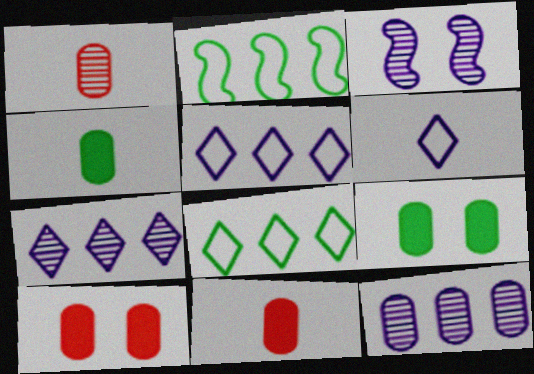[[3, 8, 11]]